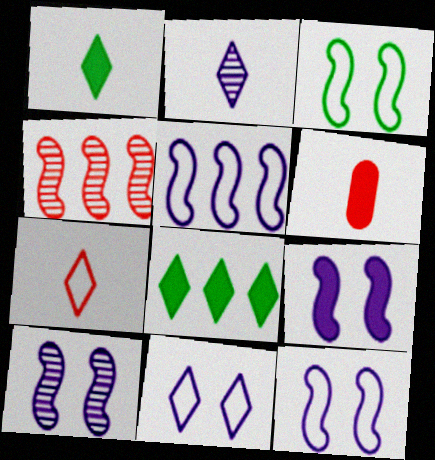[[1, 2, 7], 
[6, 8, 9], 
[9, 10, 12]]